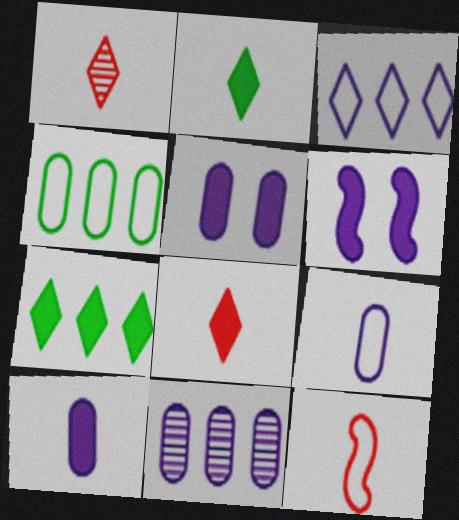[[1, 4, 6], 
[5, 9, 11]]